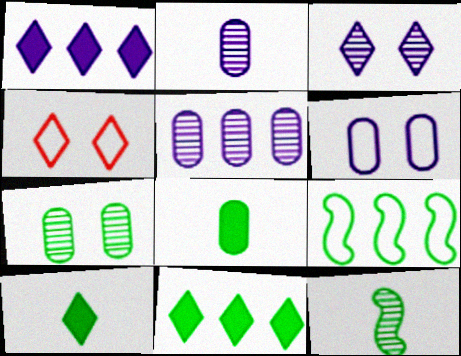[[7, 9, 10]]